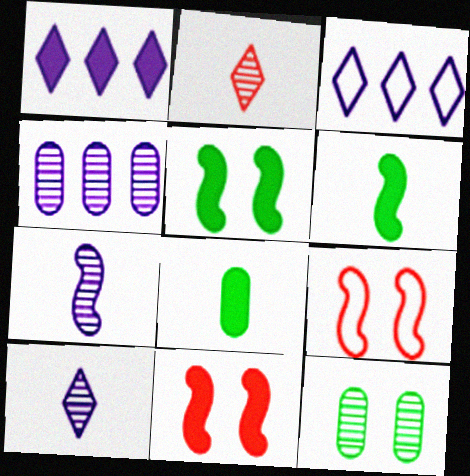[[1, 8, 11]]